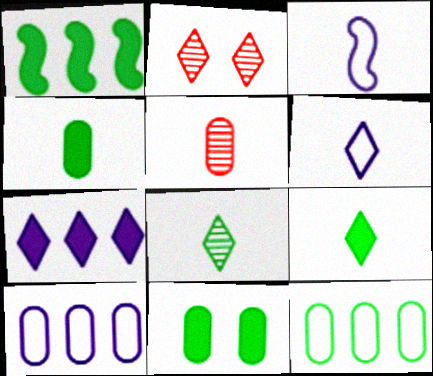[[1, 9, 11], 
[3, 5, 9], 
[5, 10, 11]]